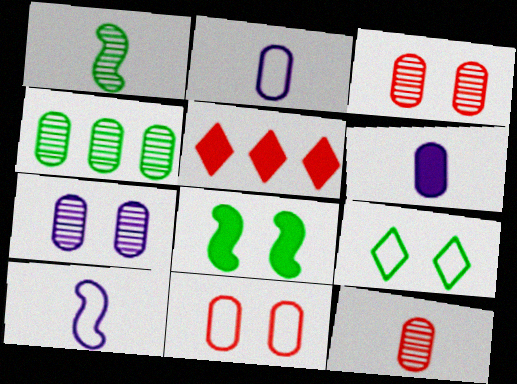[[4, 6, 11], 
[4, 7, 12], 
[5, 6, 8]]